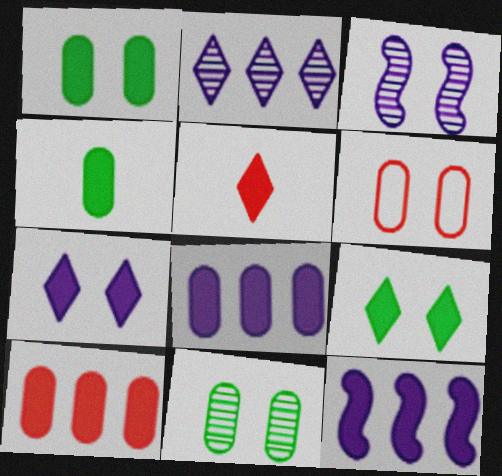[[1, 5, 12], 
[3, 6, 9]]